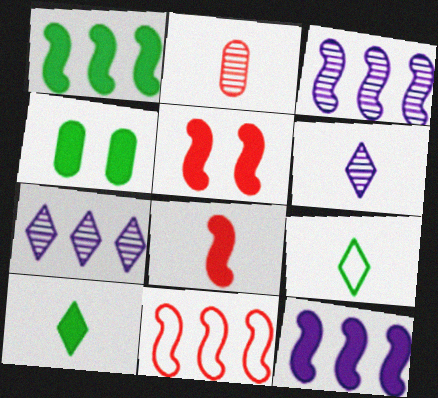[[1, 3, 11], 
[1, 4, 10], 
[4, 6, 11]]